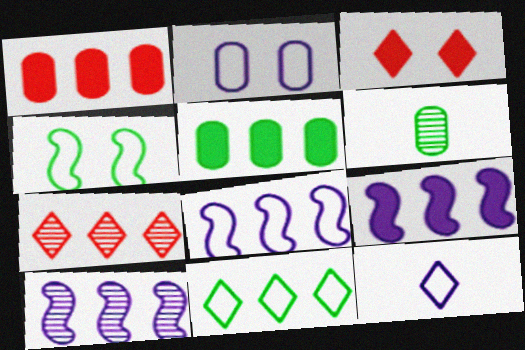[[1, 2, 6], 
[1, 10, 11], 
[2, 8, 12], 
[3, 6, 8], 
[5, 7, 8], 
[8, 9, 10]]